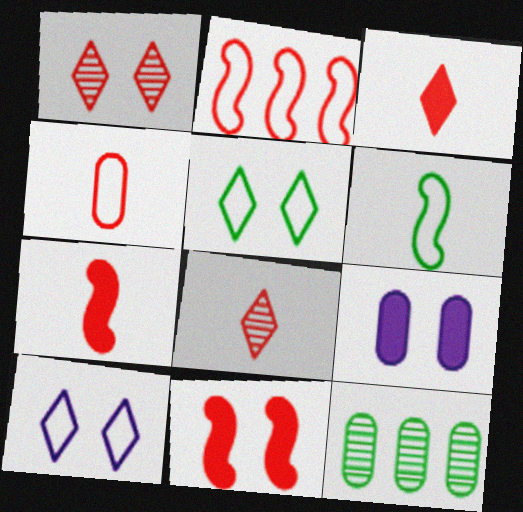[[4, 7, 8], 
[4, 9, 12], 
[7, 10, 12]]